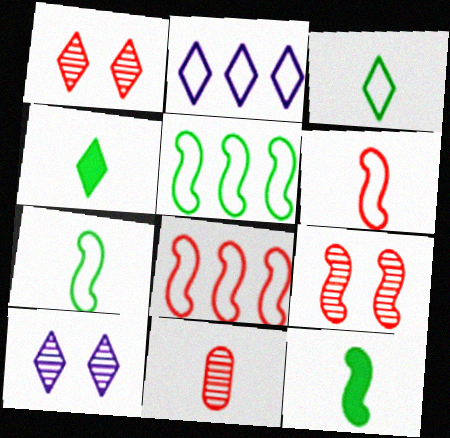[[1, 2, 4]]